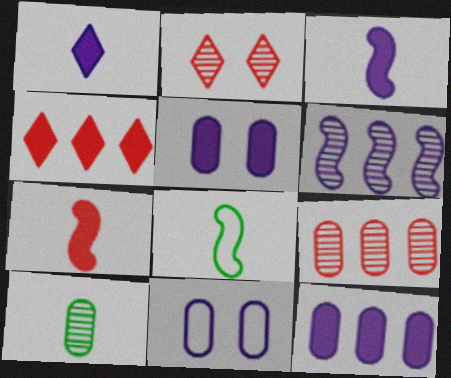[[1, 6, 11], 
[2, 6, 10], 
[2, 8, 12]]